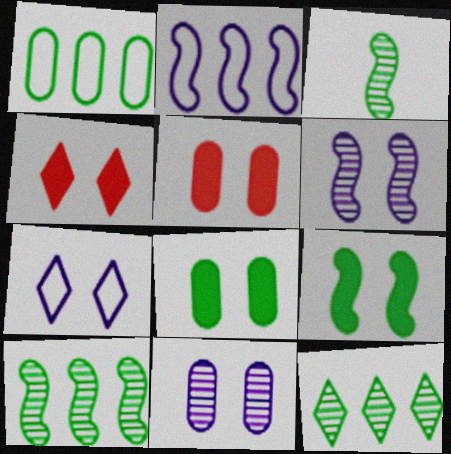[]